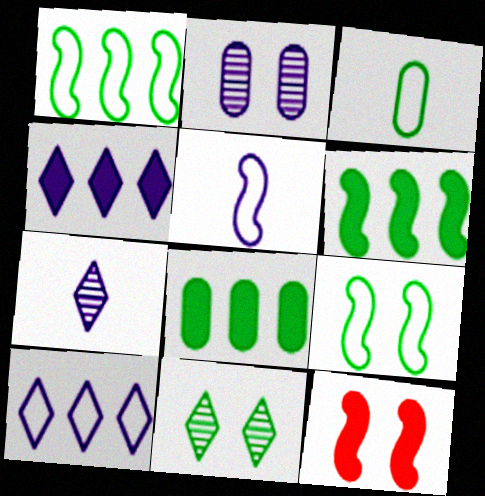[[2, 4, 5], 
[3, 6, 11]]